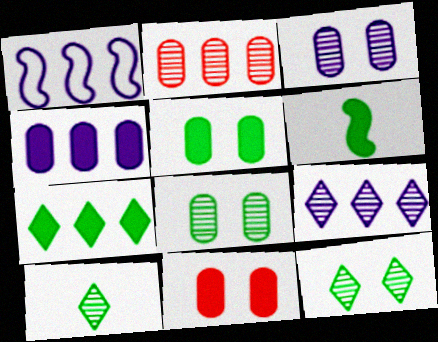[[1, 2, 7], 
[1, 4, 9], 
[1, 10, 11], 
[5, 6, 7]]